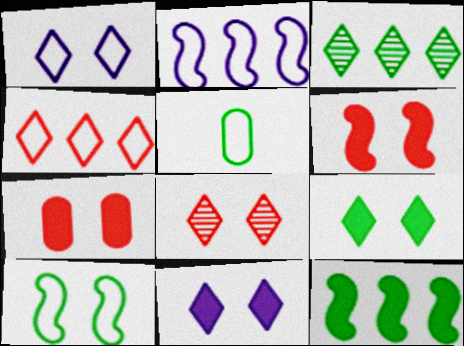[[1, 8, 9]]